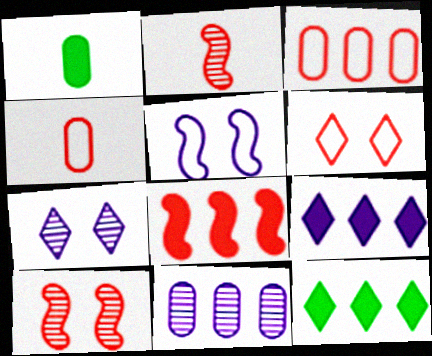[]